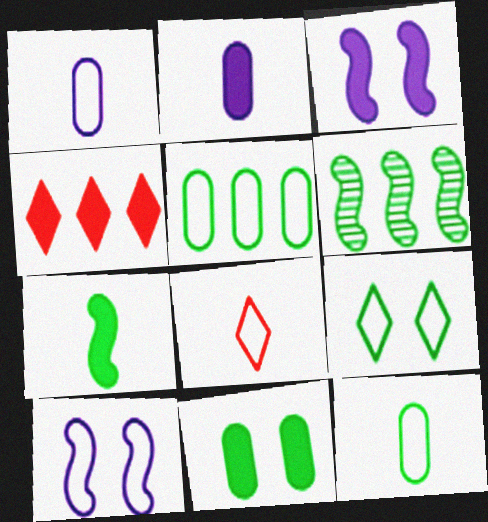[[5, 8, 10]]